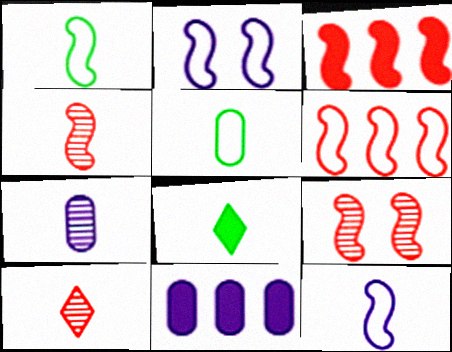[[1, 2, 6]]